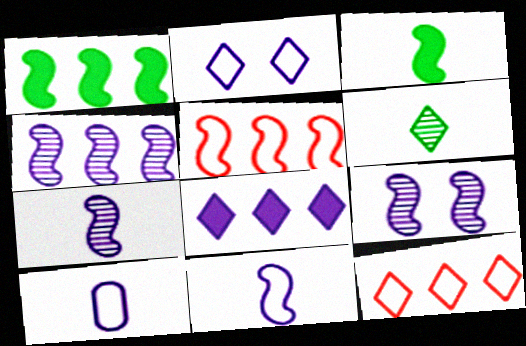[[1, 4, 5], 
[3, 5, 9], 
[4, 7, 9], 
[8, 9, 10]]